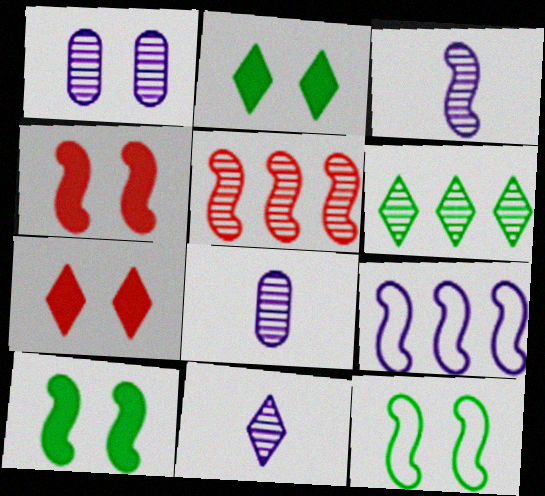[[1, 7, 12], 
[3, 8, 11]]